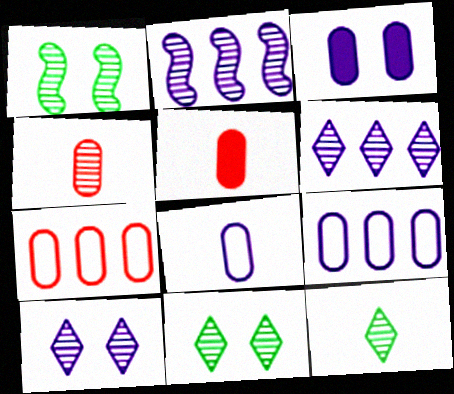[[1, 4, 6], 
[2, 4, 11]]